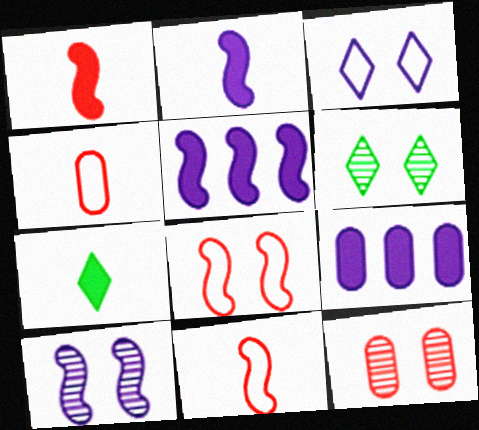[[4, 5, 6], 
[6, 9, 11], 
[6, 10, 12]]